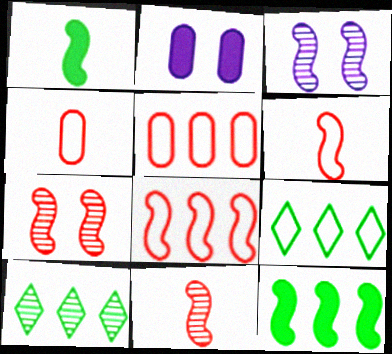[[1, 3, 8], 
[2, 6, 10], 
[2, 9, 11], 
[3, 6, 12]]